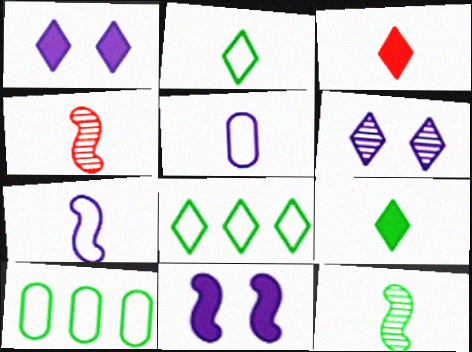[[1, 4, 10], 
[3, 5, 12], 
[3, 6, 8], 
[4, 5, 9]]